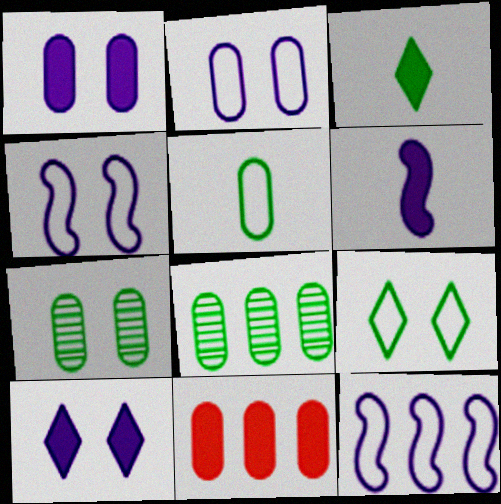[]